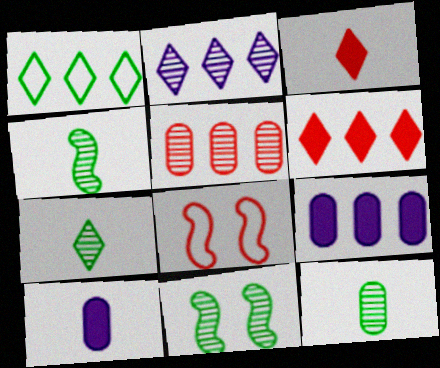[[1, 2, 6], 
[3, 5, 8], 
[4, 7, 12], 
[7, 8, 9]]